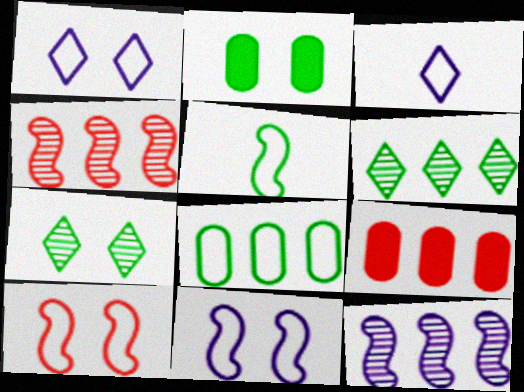[[2, 3, 4], 
[2, 5, 6], 
[3, 8, 10]]